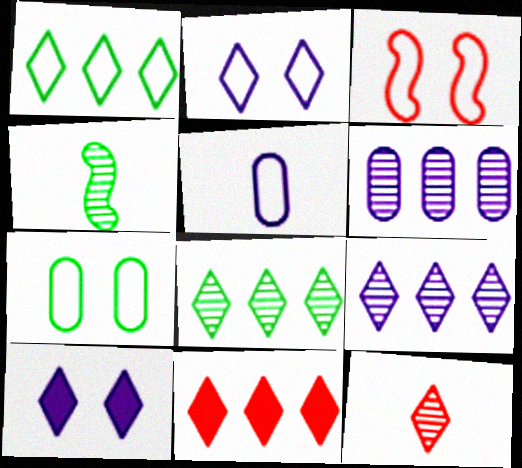[[1, 3, 5], 
[1, 9, 11], 
[1, 10, 12], 
[2, 3, 7]]